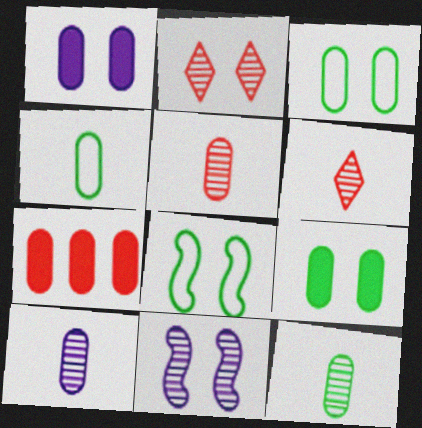[[1, 2, 8], 
[3, 7, 10], 
[5, 10, 12]]